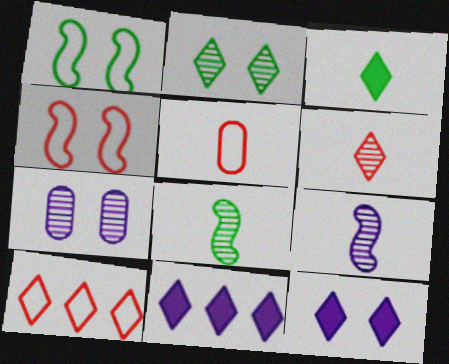[[3, 5, 9], 
[4, 5, 10]]